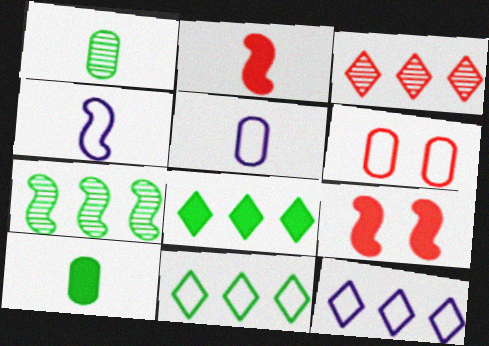[[1, 9, 12], 
[2, 3, 6], 
[3, 8, 12], 
[4, 6, 11], 
[4, 7, 9]]